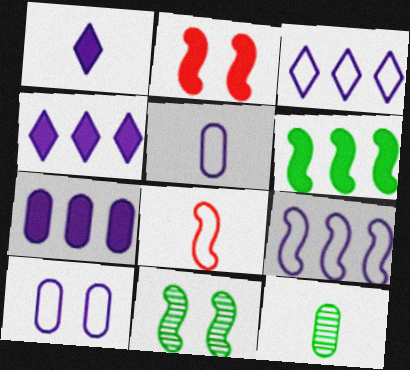[[1, 8, 12], 
[2, 3, 12]]